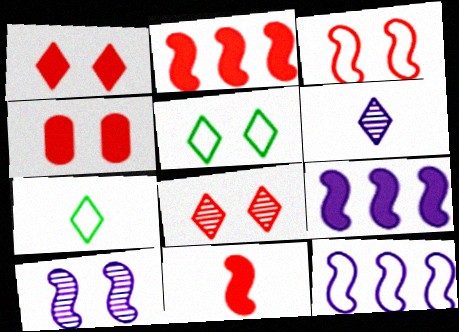[[3, 4, 8], 
[4, 5, 10]]